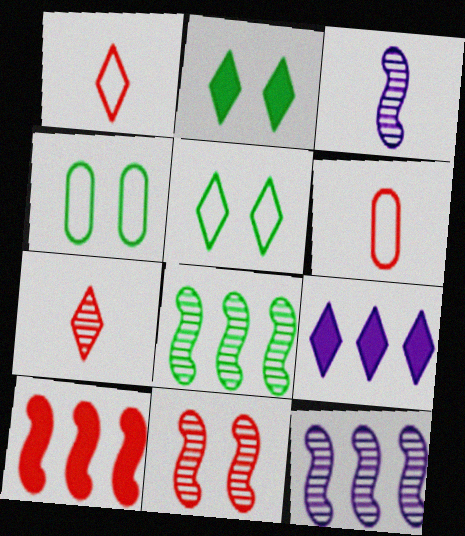[[2, 6, 12], 
[3, 8, 11], 
[5, 7, 9]]